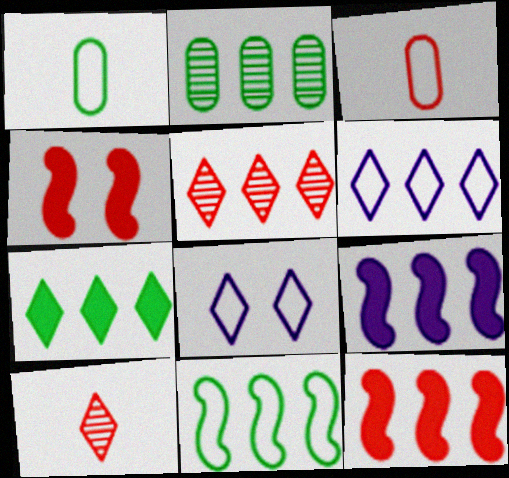[[2, 6, 12], 
[2, 7, 11], 
[3, 4, 5], 
[3, 8, 11], 
[5, 6, 7], 
[7, 8, 10]]